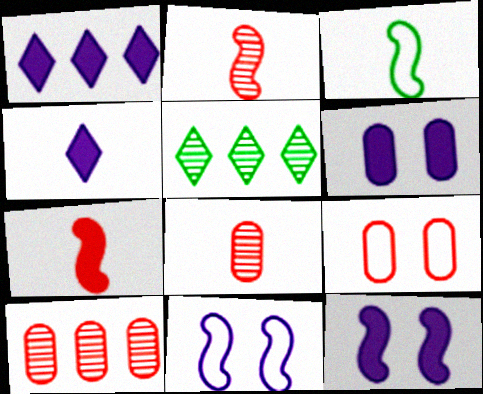[[3, 4, 8]]